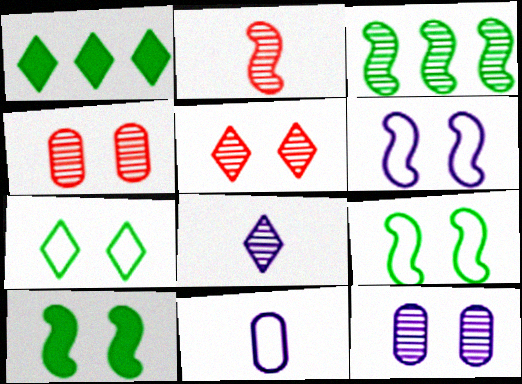[[3, 4, 8]]